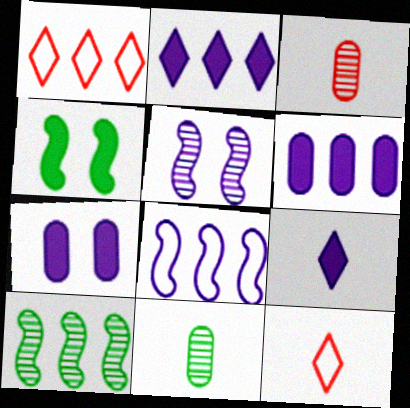[[1, 6, 10], 
[7, 10, 12]]